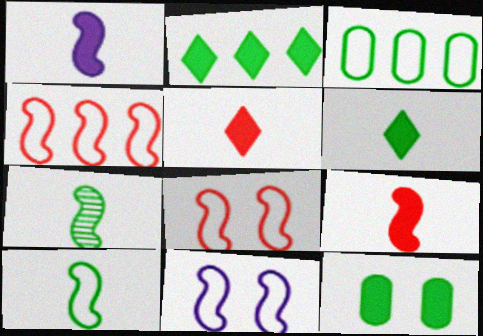[[4, 10, 11]]